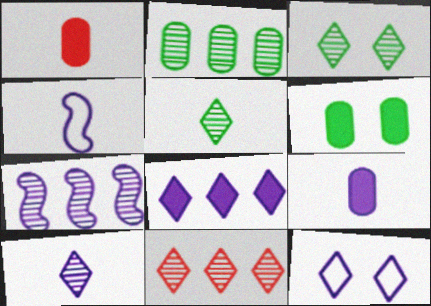[[1, 4, 5], 
[2, 7, 11], 
[3, 10, 11], 
[4, 6, 11], 
[4, 9, 10], 
[7, 9, 12], 
[8, 10, 12]]